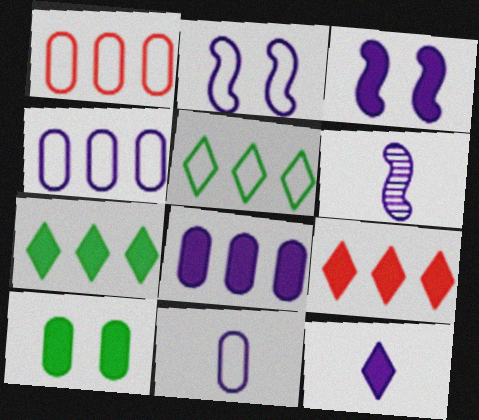[[3, 8, 12], 
[6, 11, 12]]